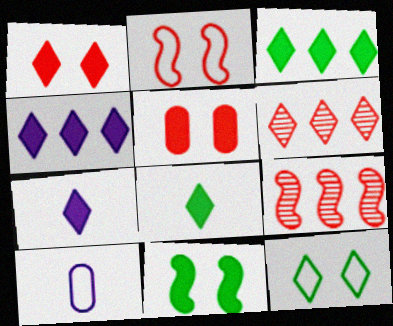[[1, 3, 7], 
[1, 4, 8], 
[6, 7, 12], 
[6, 10, 11]]